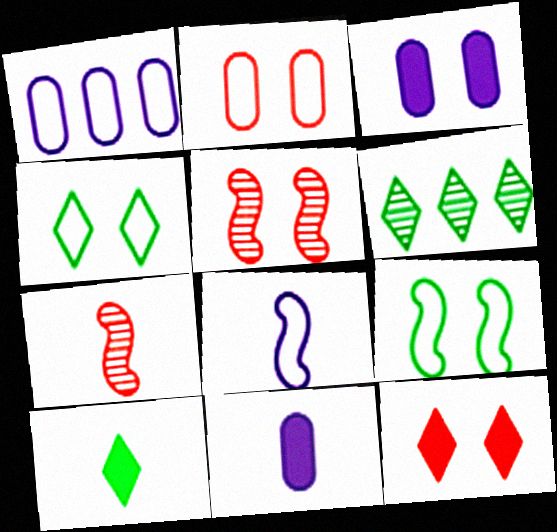[[1, 5, 10], 
[2, 5, 12], 
[3, 4, 5], 
[4, 6, 10]]